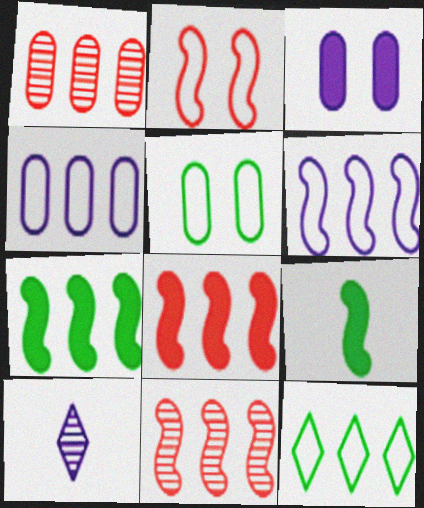[[3, 6, 10], 
[5, 8, 10], 
[6, 7, 11]]